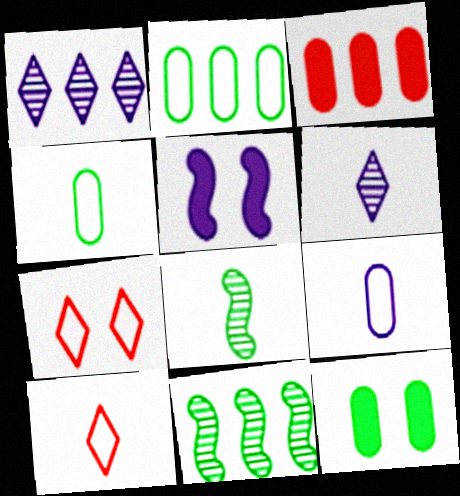[[1, 5, 9]]